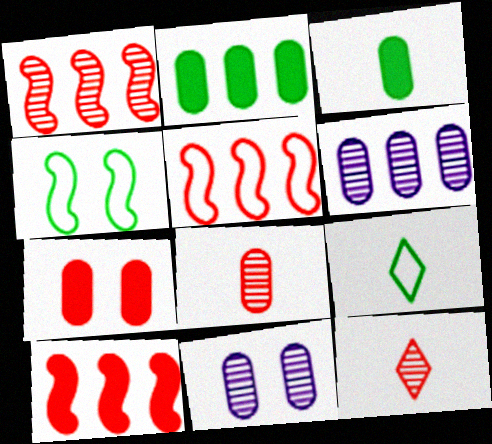[[1, 5, 10], 
[5, 7, 12], 
[9, 10, 11]]